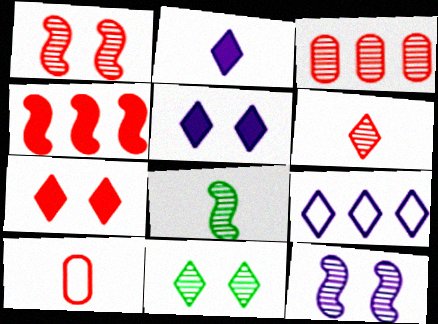[[1, 3, 6], 
[2, 8, 10]]